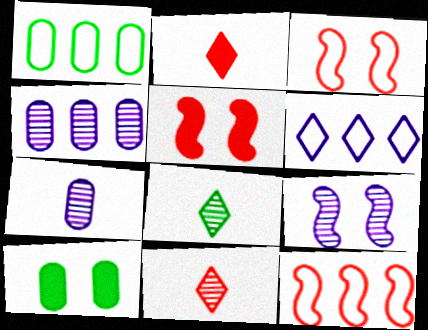[[1, 2, 9], 
[1, 6, 12]]